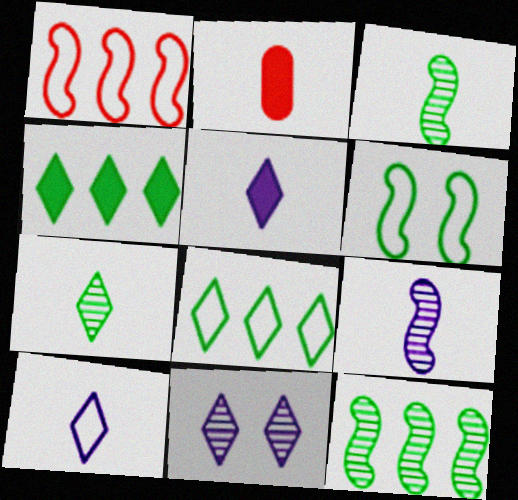[[2, 3, 10]]